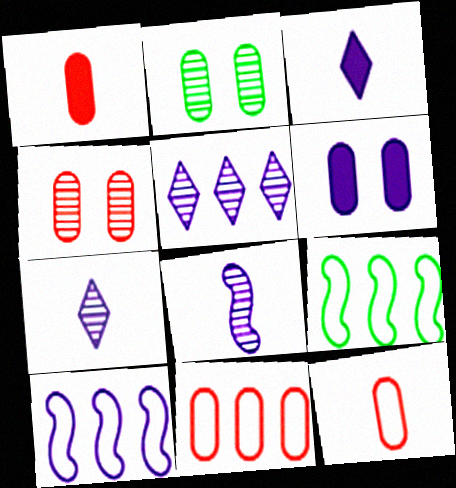[[1, 4, 11], 
[3, 4, 9], 
[6, 7, 10]]